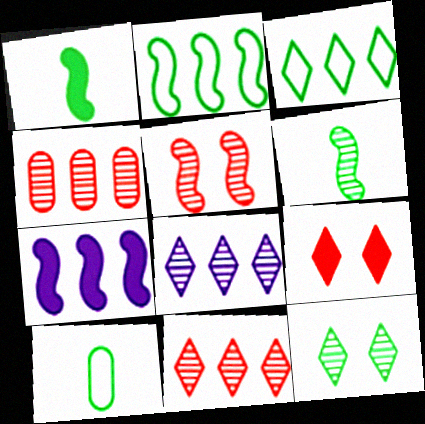[[3, 4, 7]]